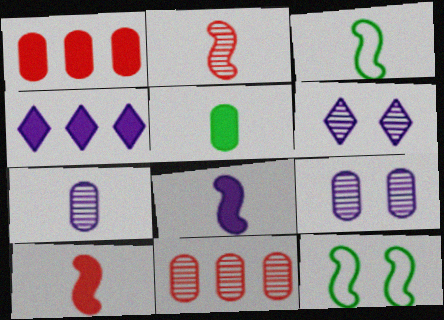[[1, 3, 6], 
[2, 3, 8]]